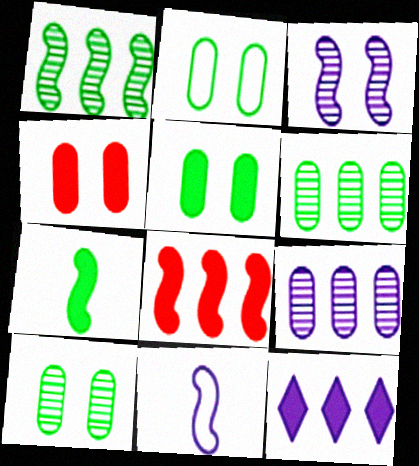[[2, 5, 10], 
[4, 7, 12]]